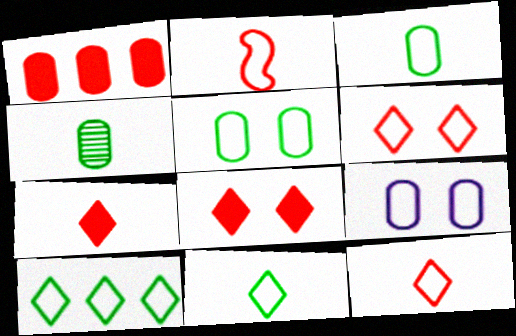[[1, 4, 9], 
[2, 9, 10]]